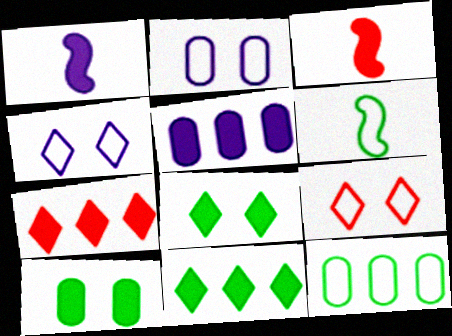[[1, 7, 10], 
[3, 5, 8]]